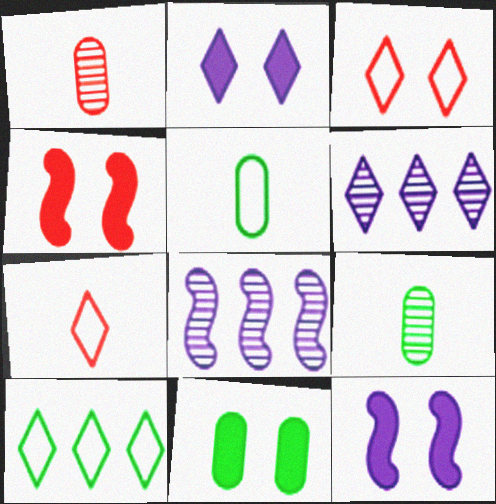[[1, 10, 12], 
[2, 4, 11], 
[4, 5, 6], 
[7, 8, 11]]